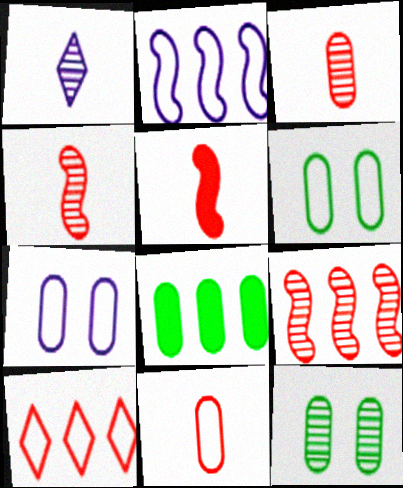[[1, 9, 12], 
[3, 7, 8]]